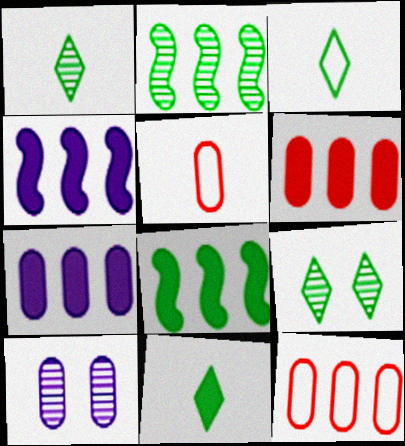[[1, 3, 11], 
[4, 5, 9]]